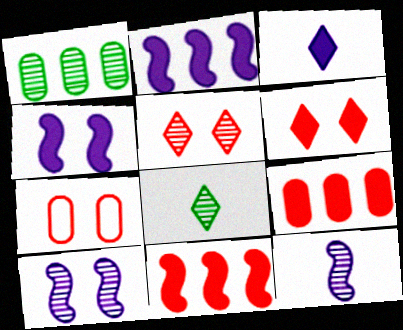[[1, 5, 12], 
[2, 7, 8]]